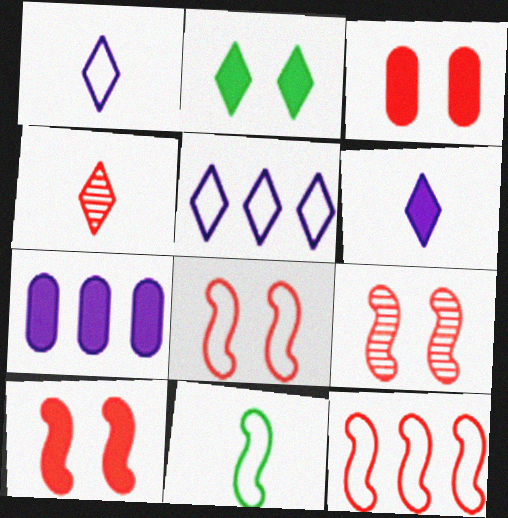[[2, 4, 5], 
[3, 4, 12], 
[8, 9, 10]]